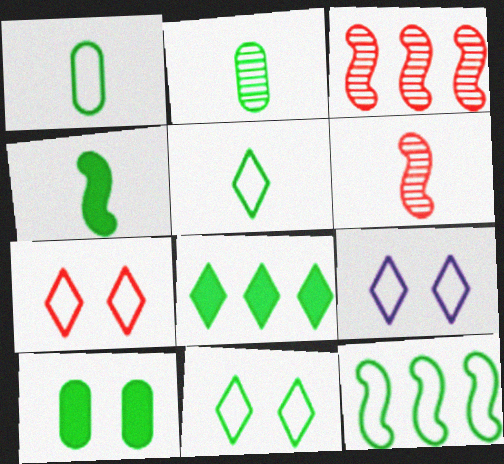[[1, 11, 12], 
[2, 4, 5], 
[4, 8, 10], 
[7, 9, 11]]